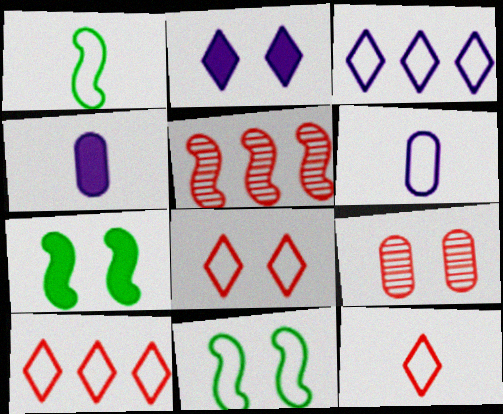[[1, 6, 12], 
[2, 9, 11], 
[6, 10, 11], 
[8, 10, 12]]